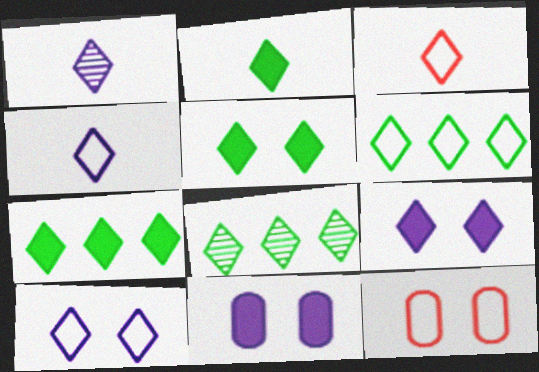[[1, 2, 3], 
[2, 5, 7], 
[3, 6, 10], 
[3, 8, 9], 
[6, 7, 8]]